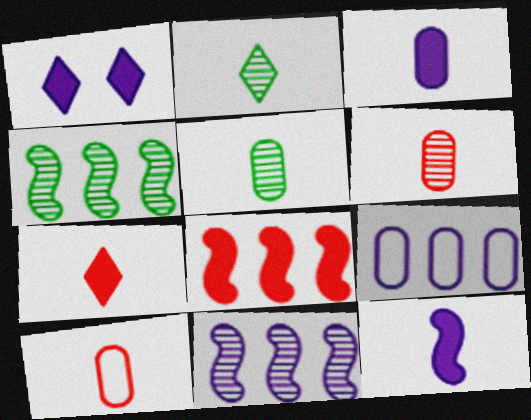[[1, 4, 10], 
[2, 10, 12], 
[3, 5, 10]]